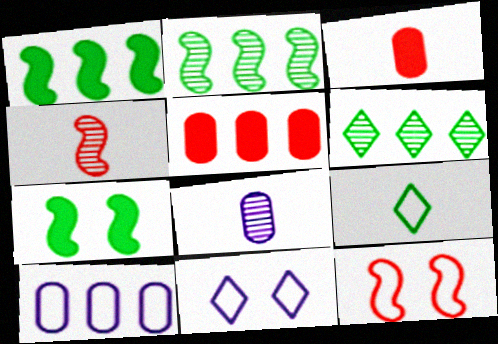[[2, 3, 11], 
[9, 10, 12]]